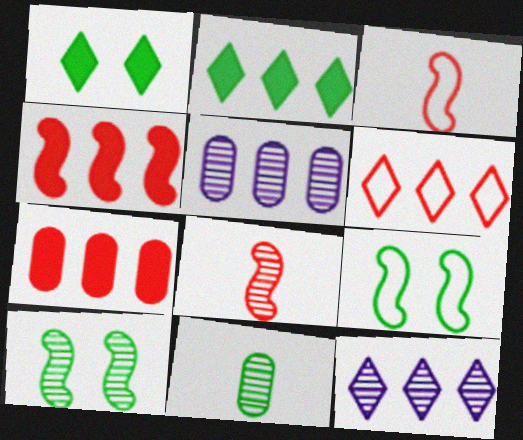[[1, 3, 5], 
[2, 6, 12], 
[2, 9, 11]]